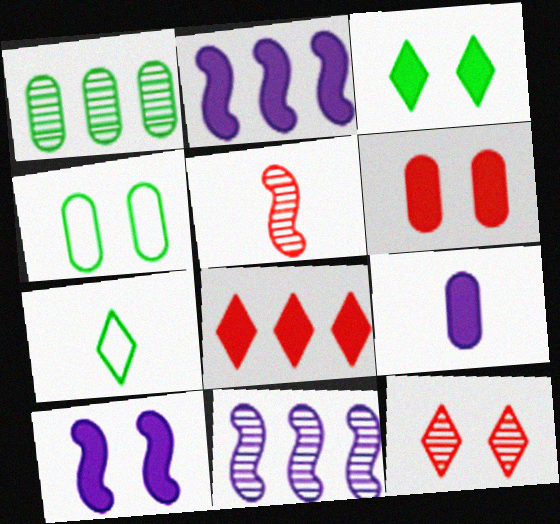[[3, 6, 10], 
[4, 10, 12], 
[5, 7, 9], 
[6, 7, 11]]